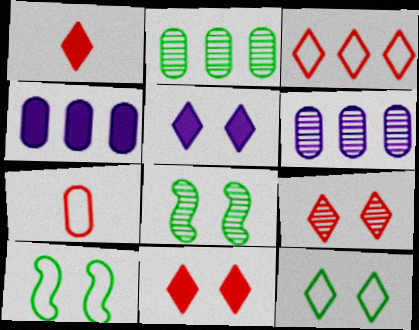[[1, 3, 9], 
[1, 6, 10], 
[5, 9, 12]]